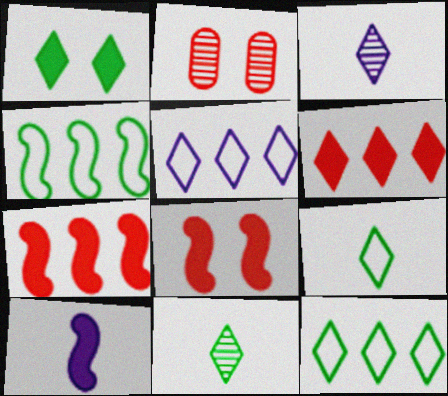[[1, 11, 12], 
[2, 10, 12]]